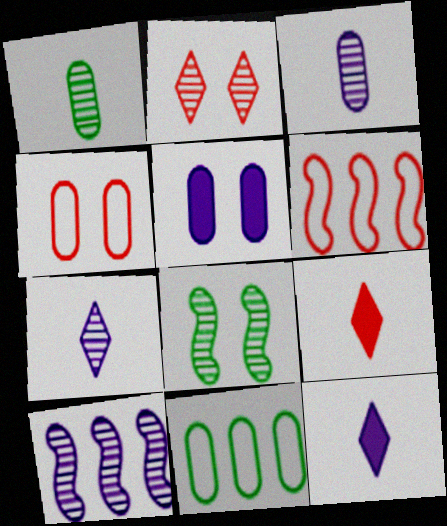[[1, 2, 10]]